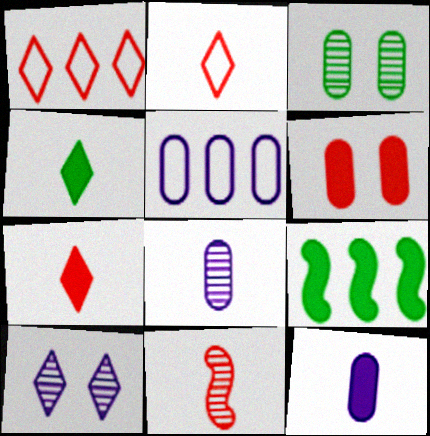[[1, 4, 10], 
[1, 6, 11]]